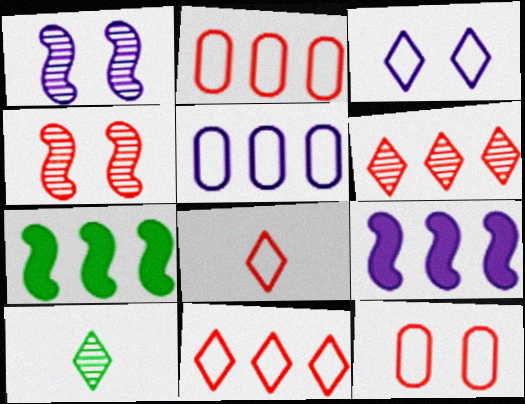[[5, 6, 7], 
[9, 10, 12]]